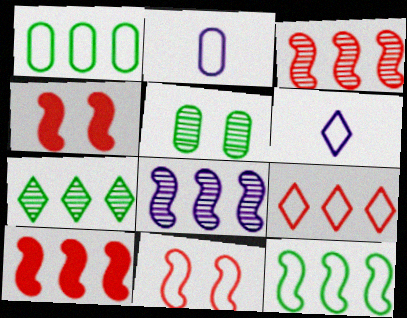[[1, 6, 11], 
[2, 4, 7], 
[5, 6, 10], 
[8, 10, 12]]